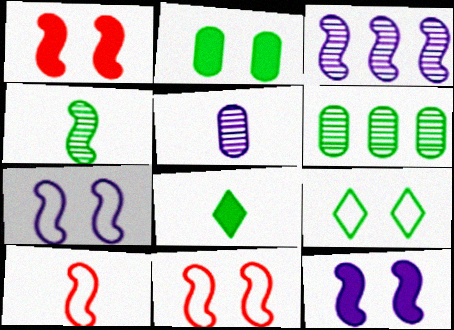[[5, 8, 10]]